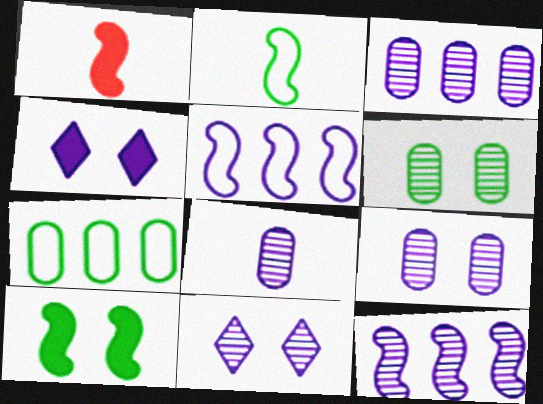[[1, 7, 11], 
[3, 8, 9], 
[4, 5, 8], 
[8, 11, 12]]